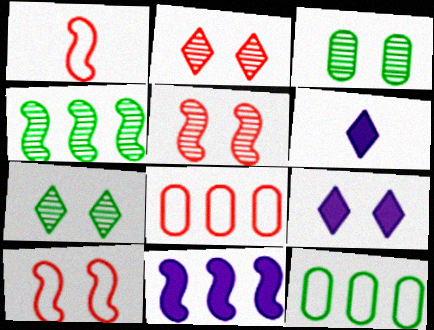[[3, 9, 10], 
[5, 6, 12]]